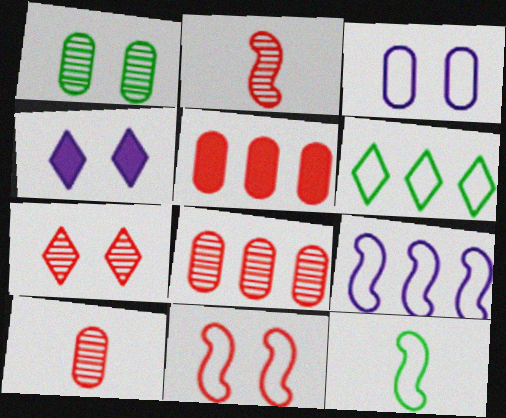[[1, 4, 11], 
[2, 7, 8], 
[4, 8, 12], 
[9, 11, 12]]